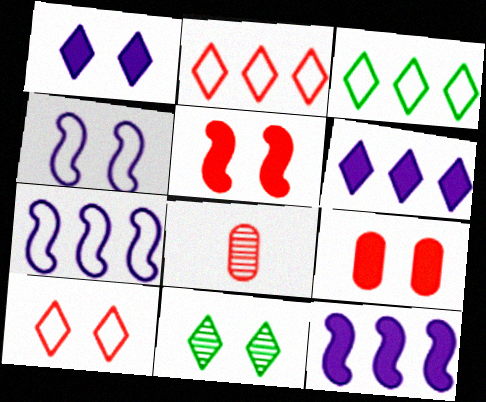[[1, 10, 11], 
[2, 5, 8], 
[4, 9, 11]]